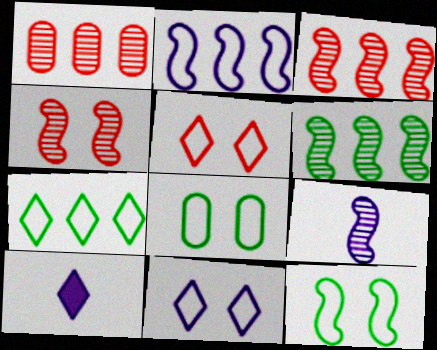[[1, 10, 12], 
[3, 8, 10], 
[4, 6, 9]]